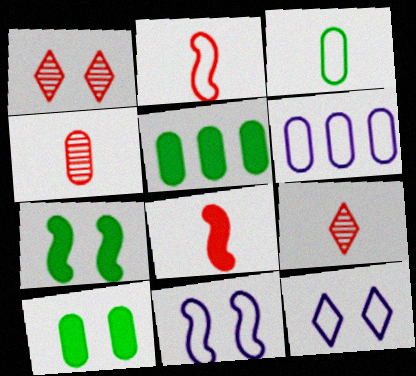[[1, 10, 11], 
[4, 6, 10], 
[5, 9, 11], 
[6, 7, 9]]